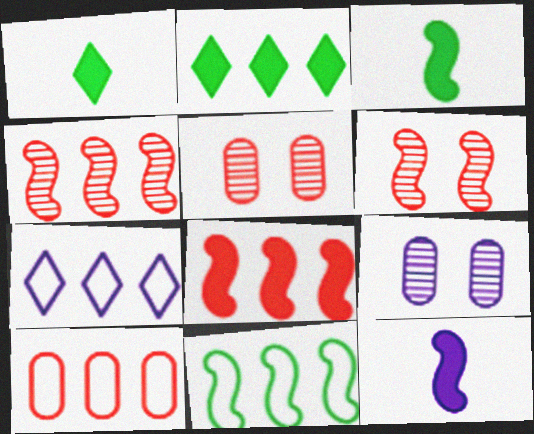[[3, 5, 7], 
[6, 11, 12], 
[7, 9, 12], 
[7, 10, 11]]